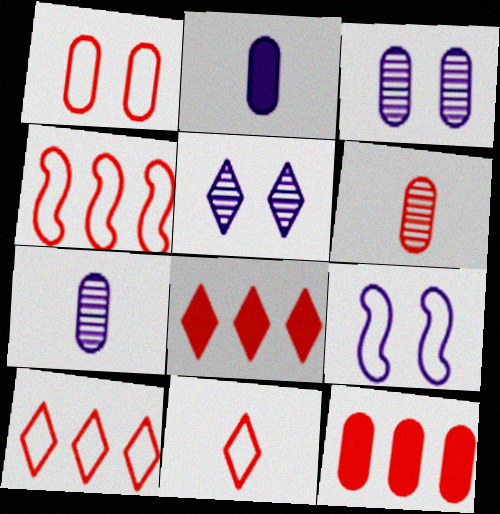[[1, 4, 11], 
[1, 6, 12]]